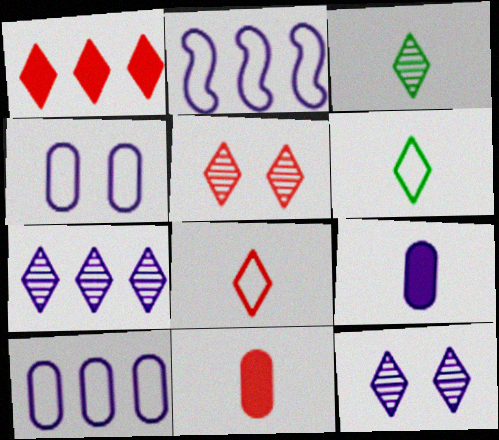[[1, 5, 8], 
[1, 6, 12], 
[2, 9, 12], 
[3, 5, 7]]